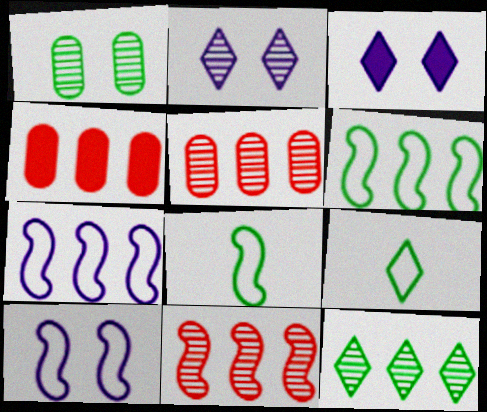[[2, 4, 8], 
[3, 5, 8], 
[4, 7, 12]]